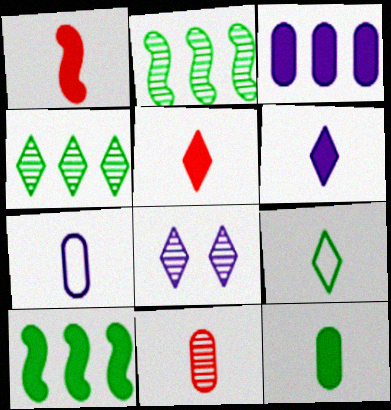[[1, 6, 12], 
[2, 8, 11], 
[7, 11, 12]]